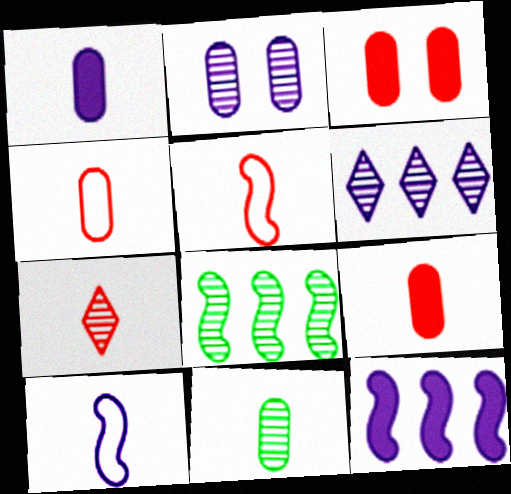[[1, 4, 11], 
[2, 7, 8], 
[5, 7, 9]]